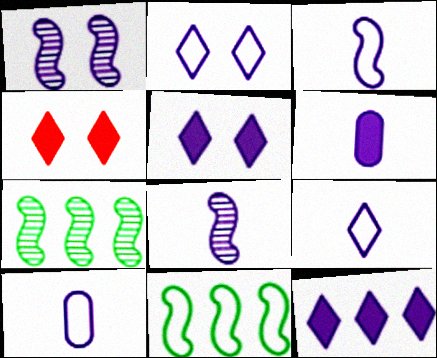[[1, 10, 12], 
[3, 9, 10], 
[4, 7, 10], 
[6, 8, 9]]